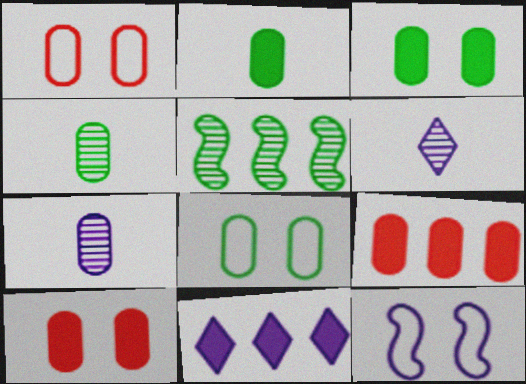[[7, 8, 9], 
[7, 11, 12]]